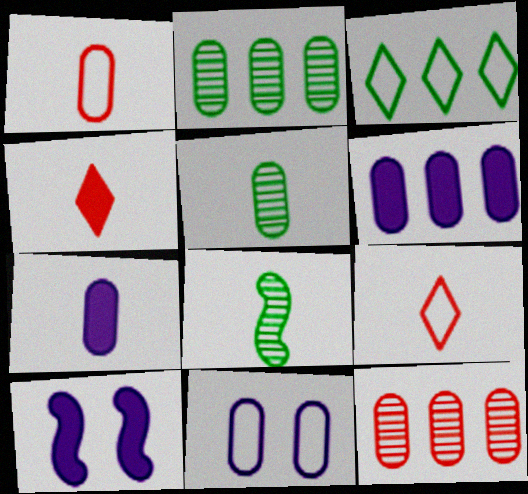[[1, 5, 7], 
[2, 9, 10], 
[7, 8, 9]]